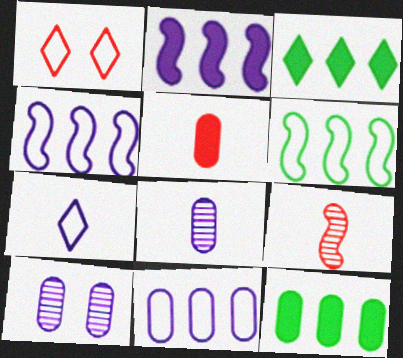[[2, 7, 10]]